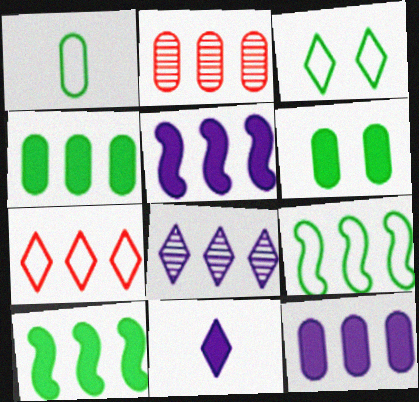[[1, 3, 9]]